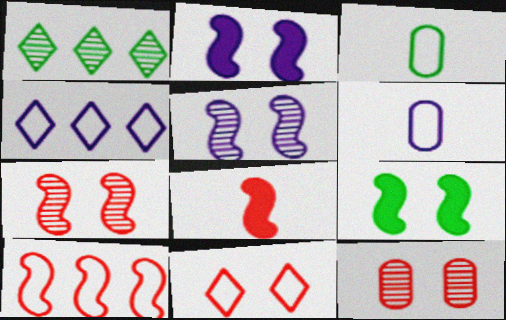[[1, 3, 9], 
[7, 8, 10]]